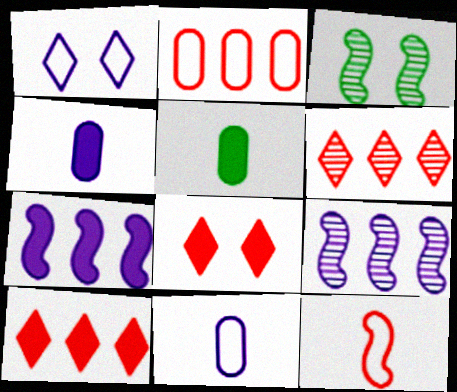[[1, 4, 9], 
[3, 7, 12], 
[3, 10, 11], 
[5, 7, 8]]